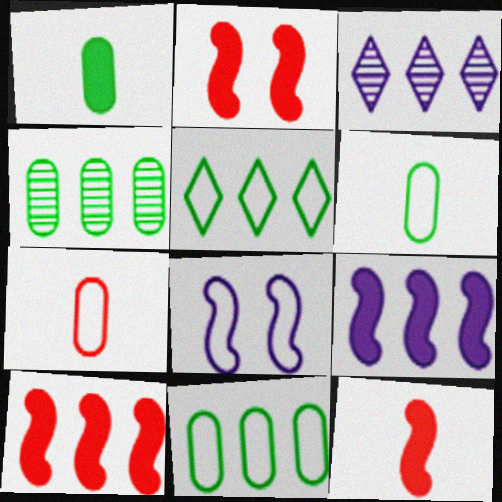[[2, 3, 6], 
[2, 10, 12], 
[3, 10, 11], 
[5, 7, 8]]